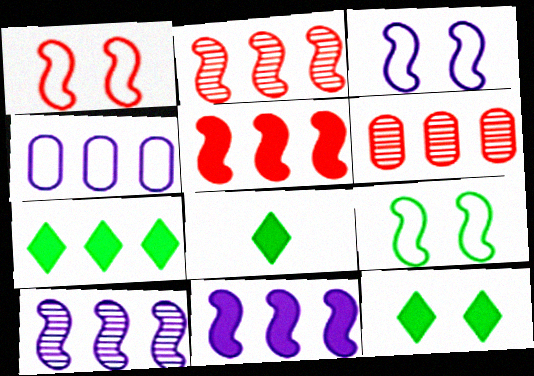[[1, 3, 9], 
[2, 4, 7], 
[3, 6, 8], 
[7, 8, 12]]